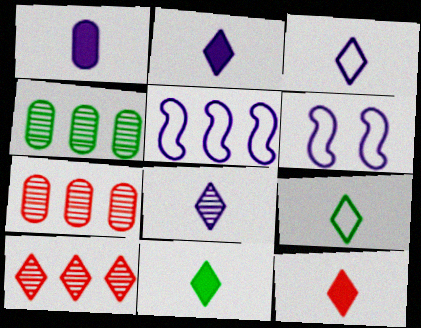[[2, 3, 8], 
[2, 11, 12], 
[4, 6, 12], 
[6, 7, 11], 
[8, 9, 12]]